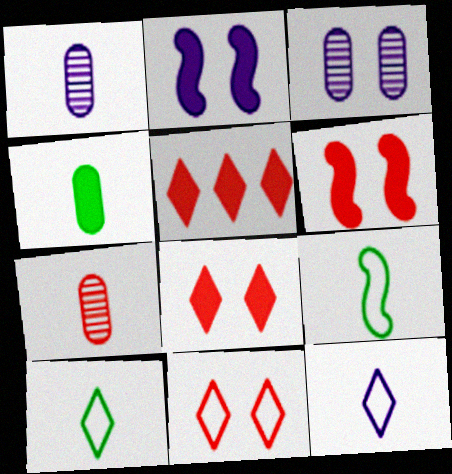[[2, 4, 5], 
[3, 5, 9]]